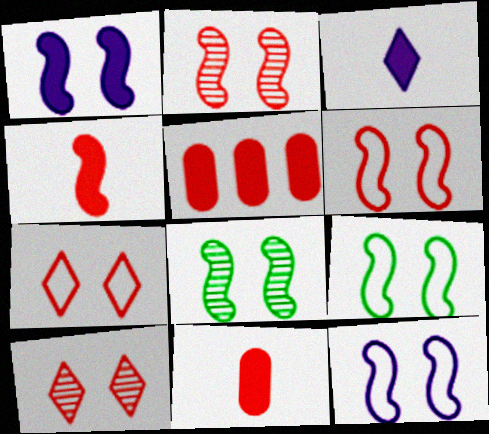[[1, 2, 9], 
[1, 6, 8], 
[6, 9, 12]]